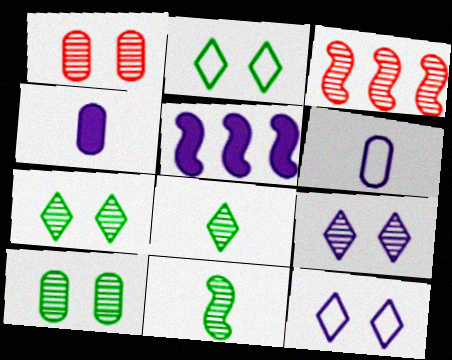[[2, 3, 4], 
[5, 6, 9]]